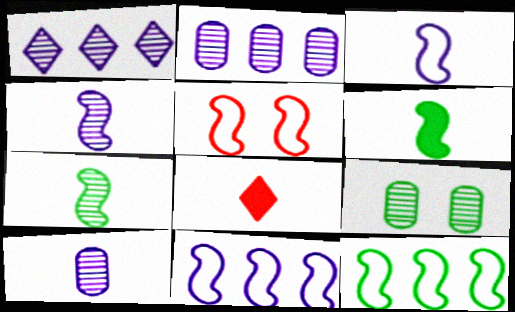[[3, 5, 12], 
[8, 9, 11]]